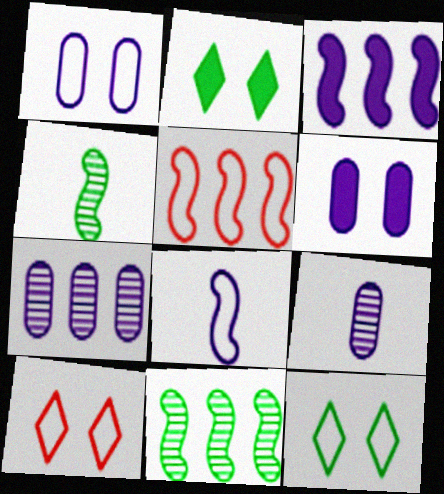[[2, 5, 9], 
[3, 5, 11]]